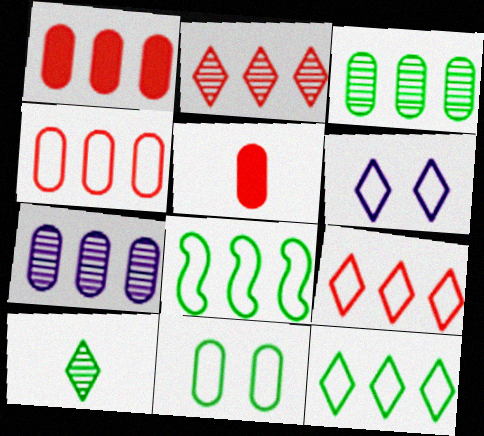[[5, 7, 11]]